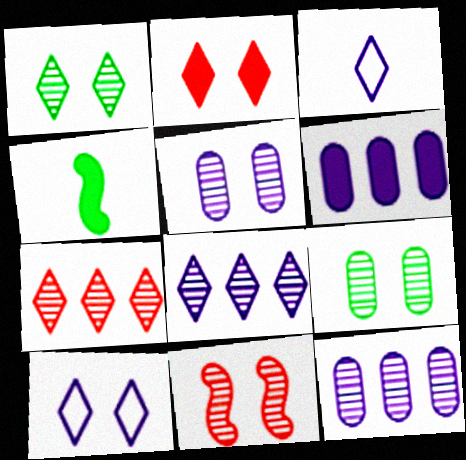[[1, 2, 10], 
[1, 5, 11], 
[2, 4, 6]]